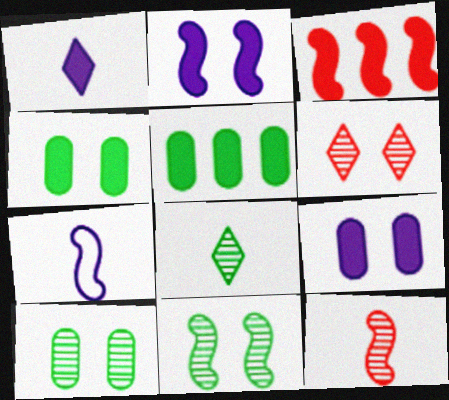[[1, 3, 4], 
[3, 7, 11], 
[5, 6, 7]]